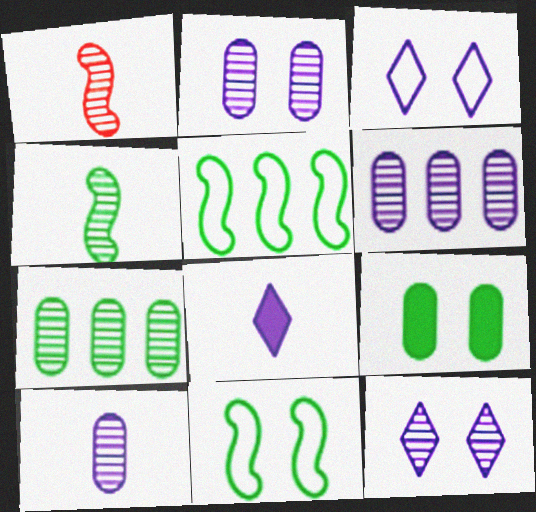[[1, 7, 12], 
[2, 6, 10]]